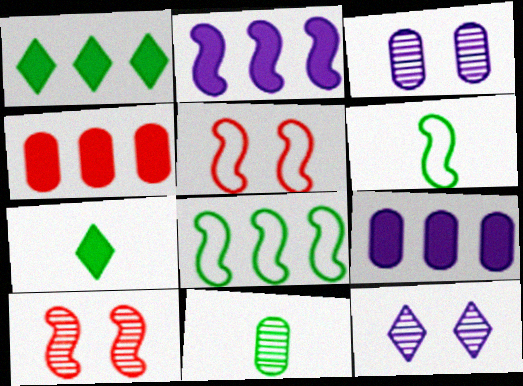[[1, 2, 4], 
[2, 6, 10], 
[4, 6, 12], 
[6, 7, 11]]